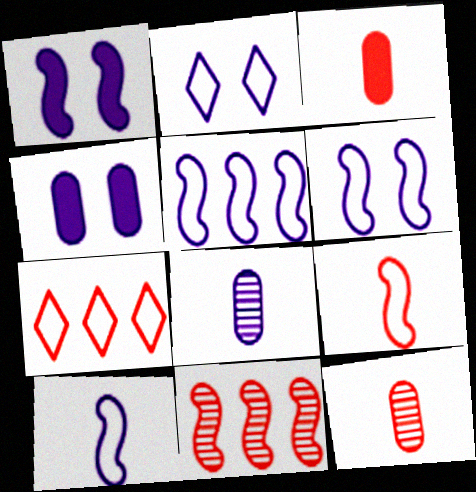[[5, 6, 10]]